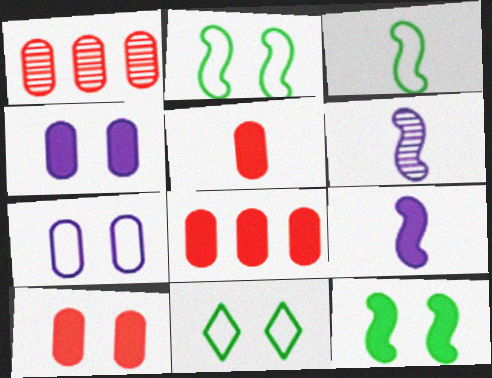[[1, 9, 11], 
[5, 8, 10], 
[6, 8, 11]]